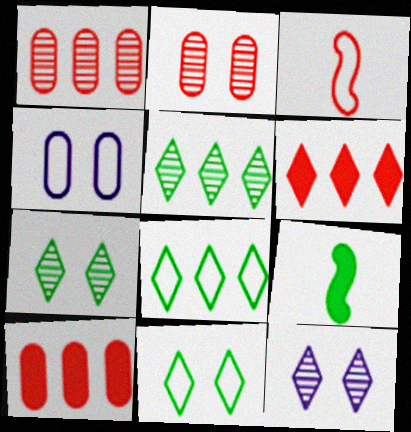[[2, 3, 6], 
[3, 4, 8]]